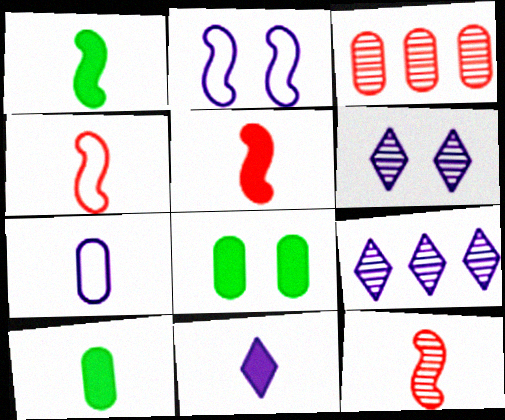[[3, 7, 8], 
[4, 5, 12], 
[4, 8, 9], 
[5, 10, 11]]